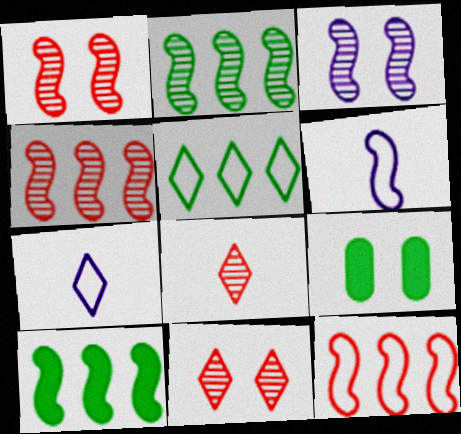[[1, 6, 10], 
[4, 7, 9]]